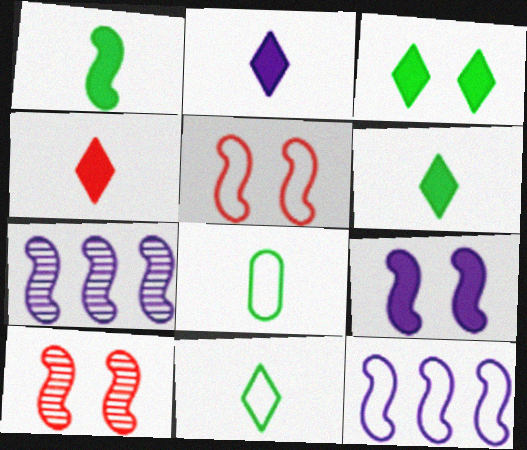[[1, 5, 7], 
[1, 10, 12], 
[2, 4, 6]]